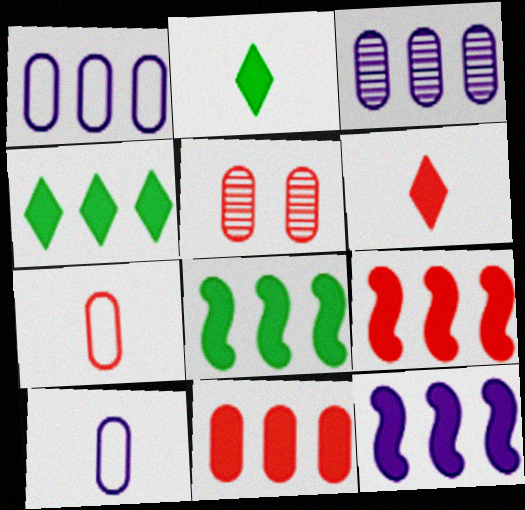[[4, 11, 12], 
[5, 7, 11], 
[8, 9, 12]]